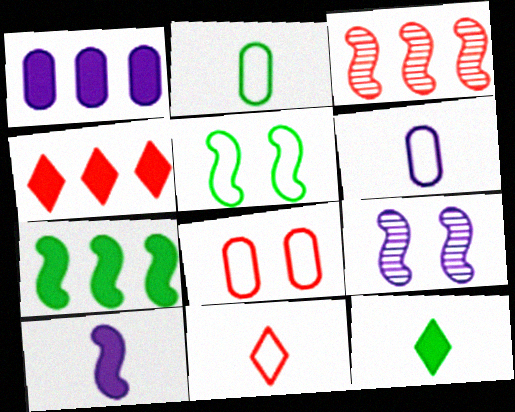[[1, 4, 7], 
[2, 4, 9], 
[3, 5, 10]]